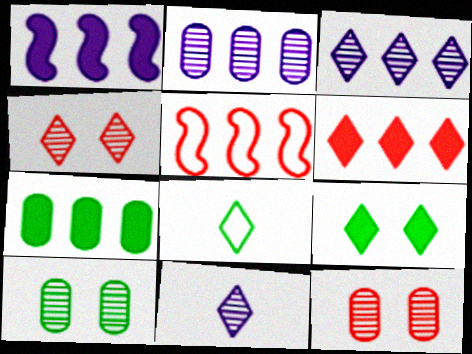[[1, 6, 7], 
[1, 8, 12], 
[3, 5, 7]]